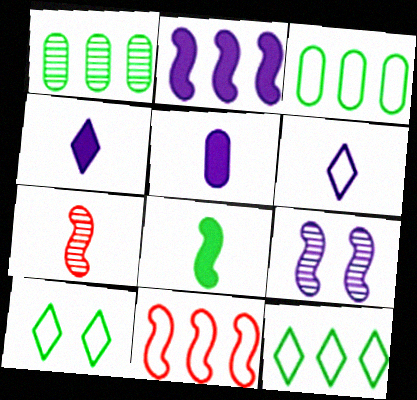[[1, 8, 10], 
[8, 9, 11]]